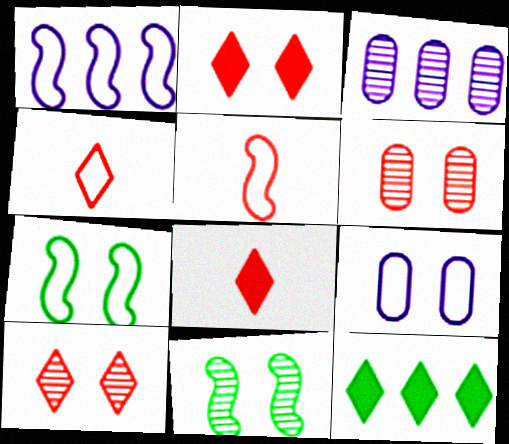[[1, 5, 7], 
[2, 9, 11], 
[3, 7, 8]]